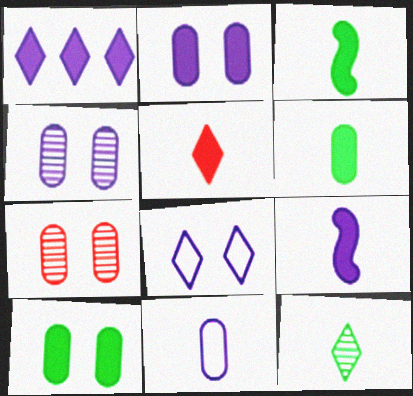[[1, 2, 9], 
[5, 6, 9]]